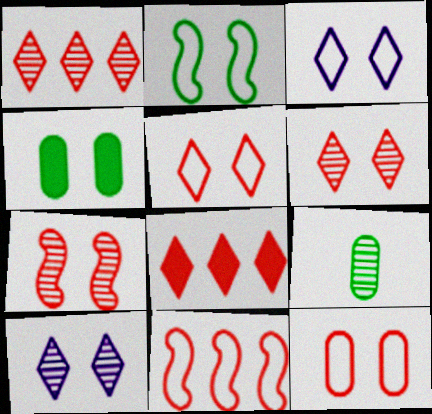[[2, 3, 12], 
[3, 4, 7]]